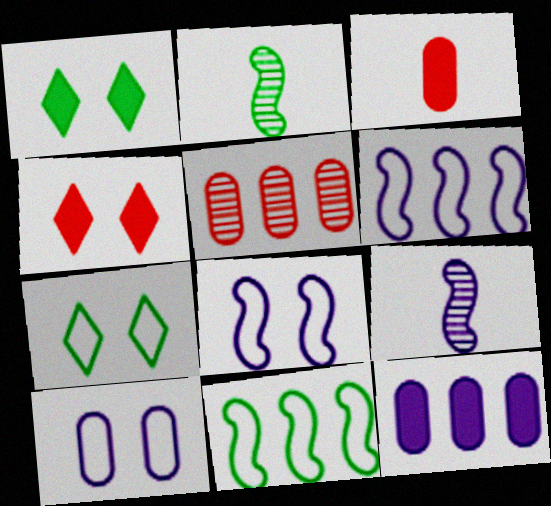[]